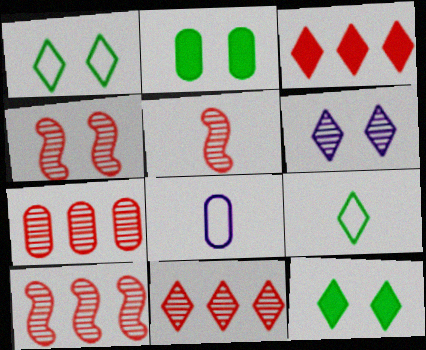[[2, 7, 8], 
[3, 6, 9], 
[4, 5, 10], 
[7, 10, 11], 
[8, 10, 12]]